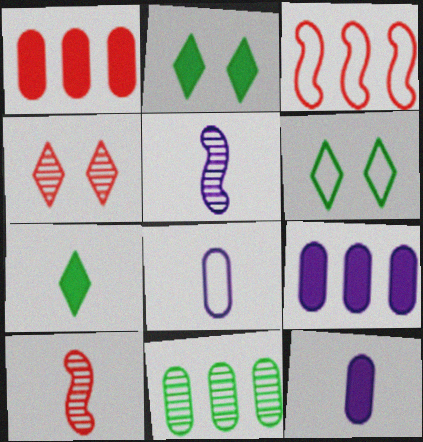[[1, 5, 6], 
[3, 6, 8], 
[4, 5, 11], 
[6, 9, 10], 
[7, 8, 10]]